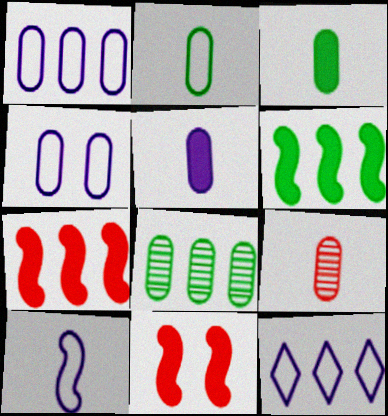[[2, 5, 9], 
[4, 10, 12], 
[7, 8, 12]]